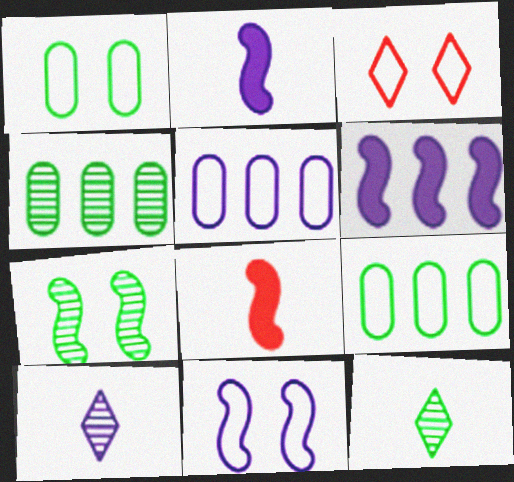[[1, 3, 11], 
[2, 3, 4], 
[4, 7, 12]]